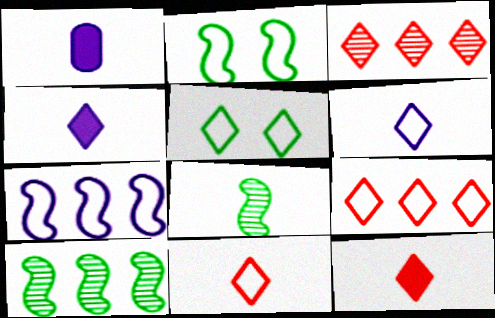[[1, 2, 3], 
[1, 8, 11], 
[3, 4, 5], 
[5, 6, 9]]